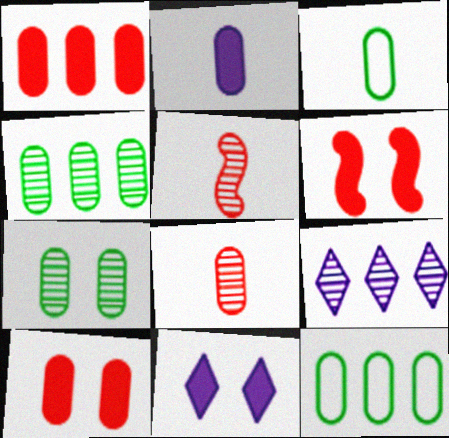[[2, 3, 8], 
[3, 6, 9], 
[5, 7, 9], 
[5, 11, 12]]